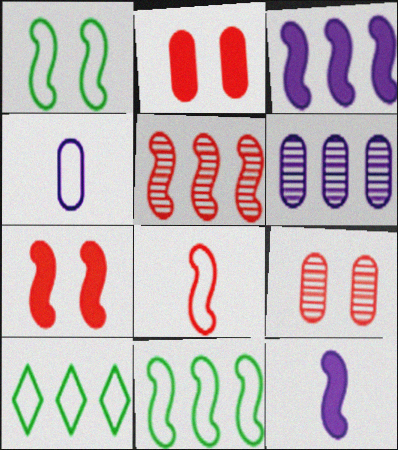[[1, 5, 12], 
[3, 5, 11], 
[5, 7, 8], 
[9, 10, 12]]